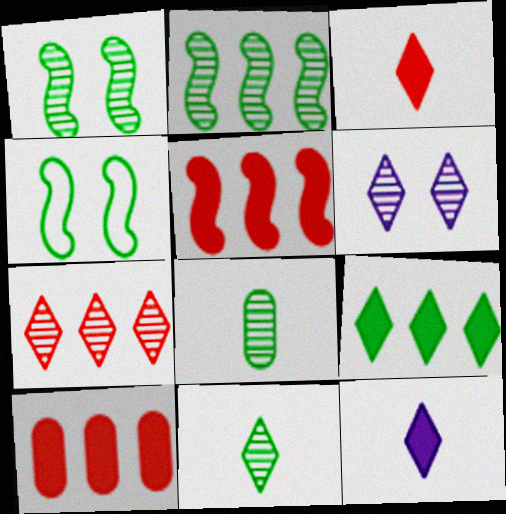[[4, 8, 9], 
[6, 7, 11]]